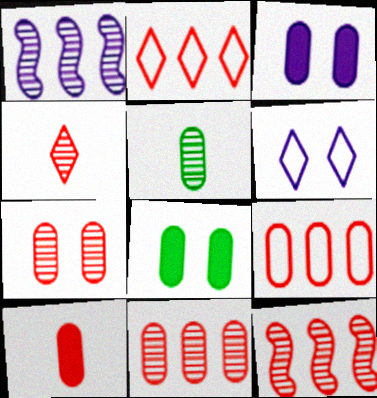[[3, 5, 9], 
[4, 7, 12], 
[7, 9, 10]]